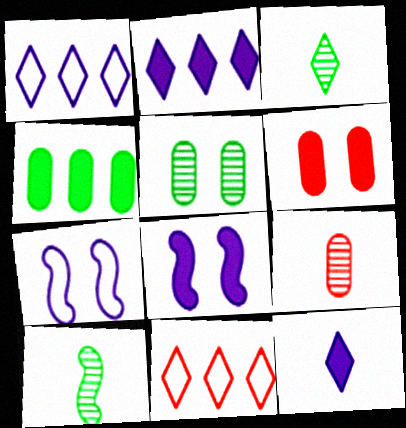[[1, 6, 10]]